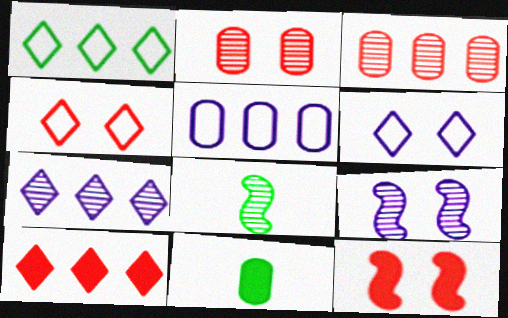[[1, 7, 10], 
[2, 4, 12], 
[2, 5, 11], 
[2, 7, 8]]